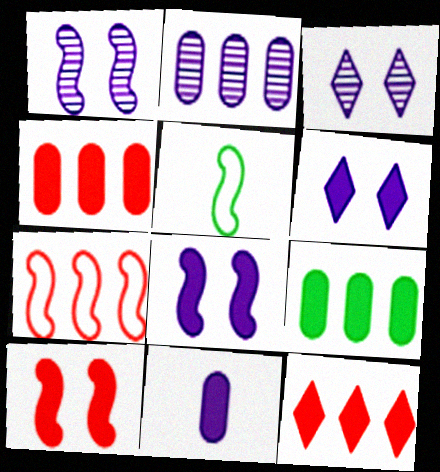[[3, 4, 5]]